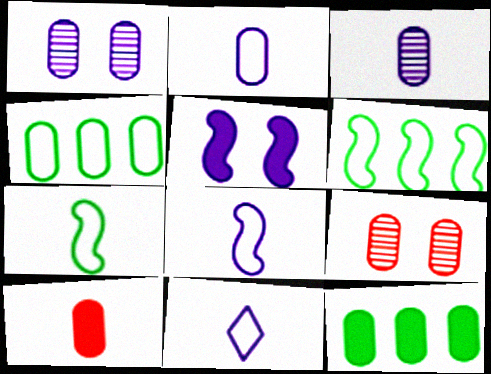[[1, 4, 10], 
[2, 8, 11], 
[2, 9, 12]]